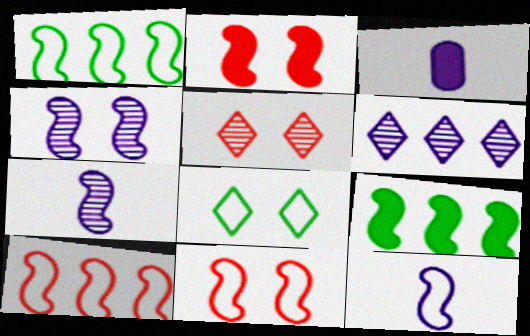[[1, 2, 7], 
[1, 3, 5], 
[1, 11, 12], 
[7, 9, 11]]